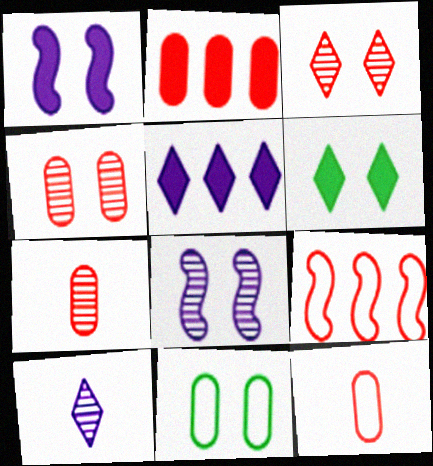[[1, 3, 11], 
[2, 4, 12]]